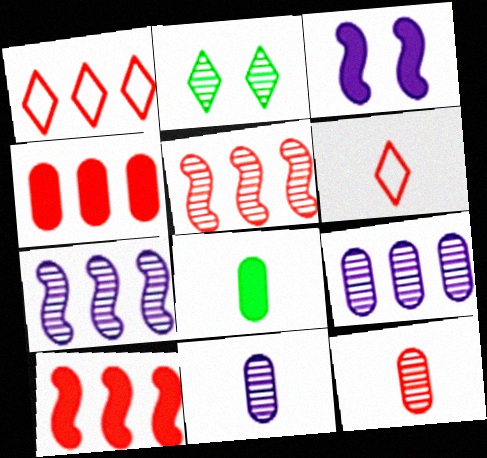[[1, 4, 5], 
[2, 5, 11], 
[2, 7, 12]]